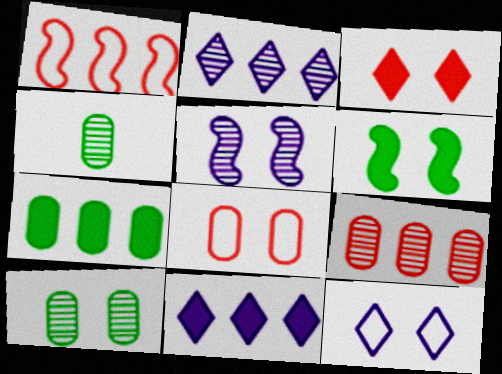[[1, 2, 7]]